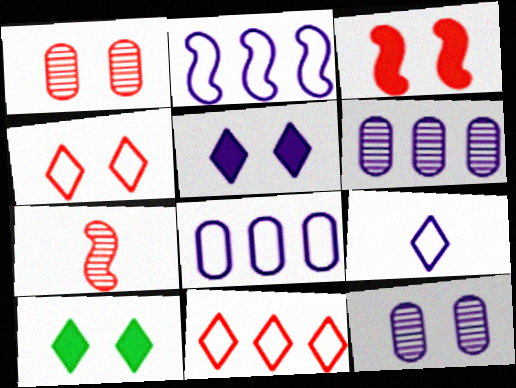[[1, 3, 4], 
[7, 8, 10]]